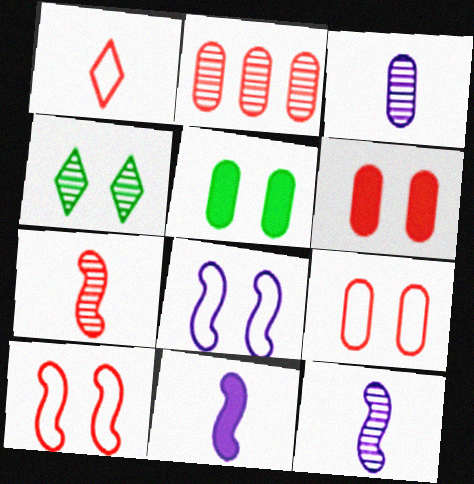[[2, 4, 12], 
[4, 6, 8]]